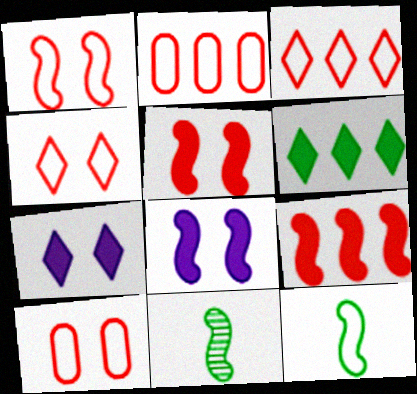[[1, 4, 10], 
[2, 7, 11]]